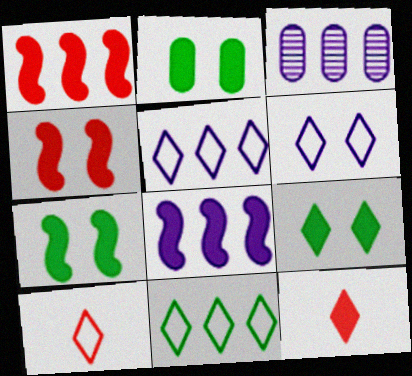[[1, 3, 11], 
[2, 7, 9], 
[2, 8, 12], 
[3, 5, 8], 
[3, 7, 10], 
[6, 10, 11]]